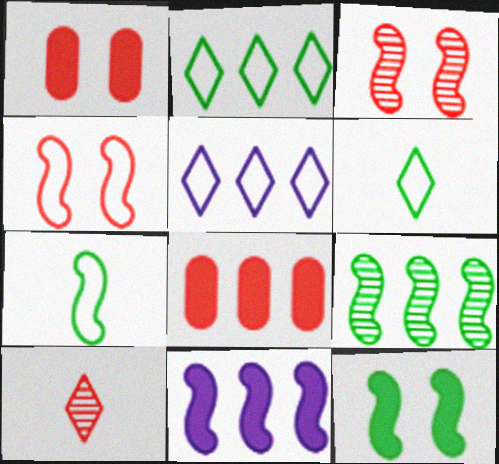[[3, 7, 11], 
[4, 8, 10], 
[5, 8, 9], 
[7, 9, 12]]